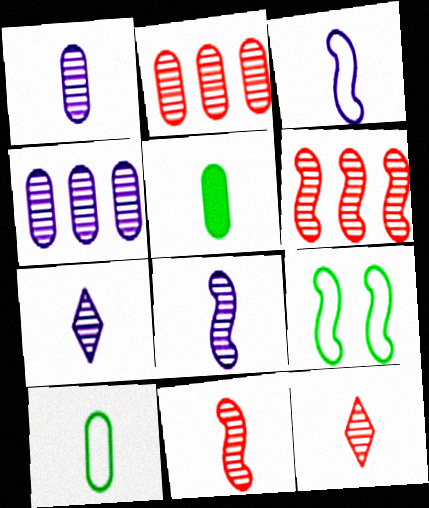[[1, 7, 8], 
[3, 5, 12]]